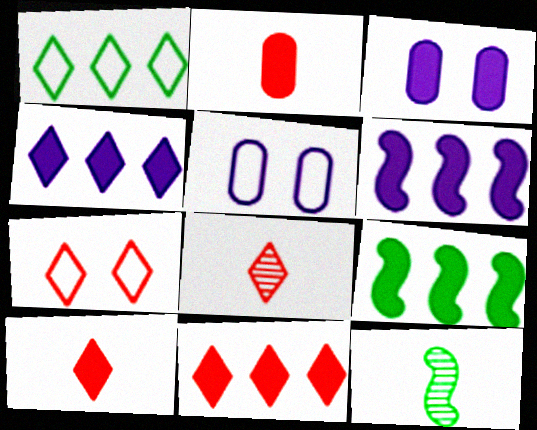[[3, 9, 10], 
[5, 8, 9], 
[5, 11, 12], 
[7, 8, 11]]